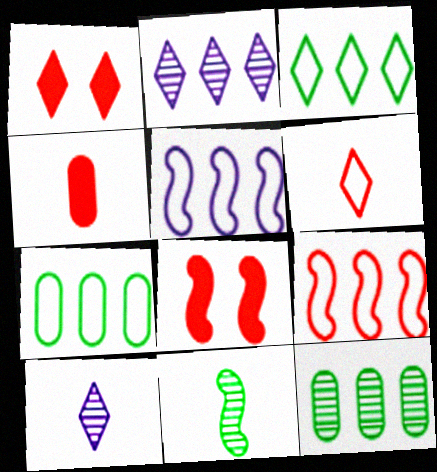[[1, 3, 10], 
[5, 8, 11], 
[7, 8, 10]]